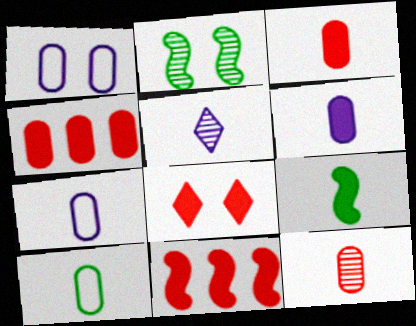[[1, 2, 8], 
[3, 8, 11], 
[6, 10, 12]]